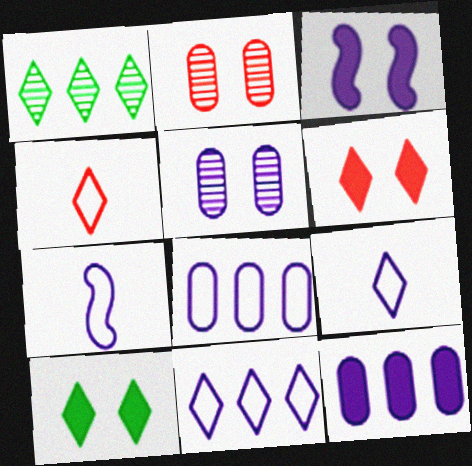[[1, 6, 9]]